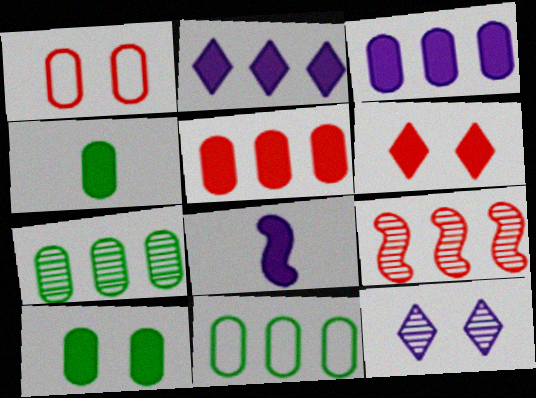[[2, 9, 11]]